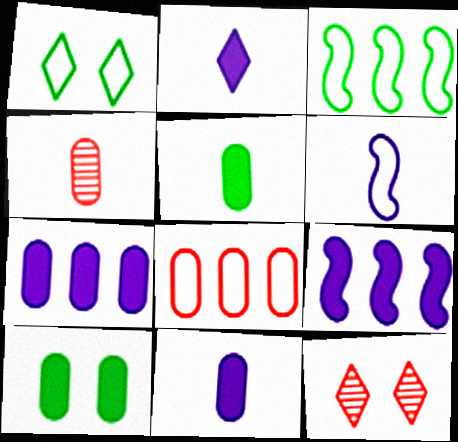[[1, 4, 9], 
[1, 6, 8], 
[3, 11, 12]]